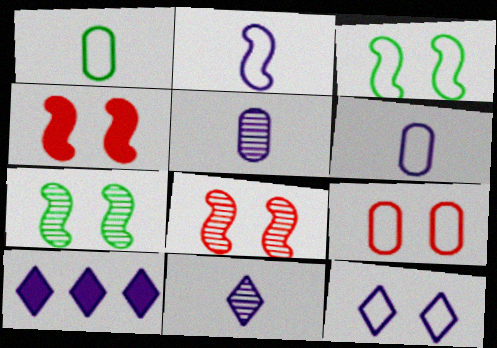[[1, 8, 10], 
[3, 9, 12], 
[10, 11, 12]]